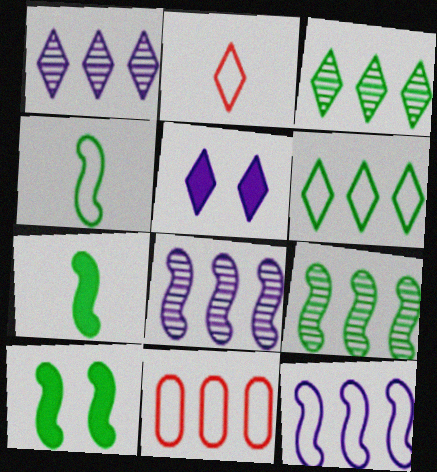[[2, 3, 5], 
[4, 9, 10], 
[6, 11, 12]]